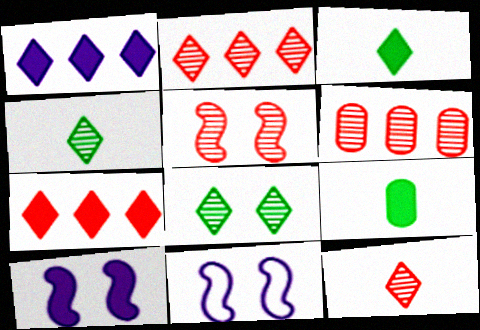[[2, 9, 11], 
[3, 6, 11], 
[5, 6, 12], 
[7, 9, 10]]